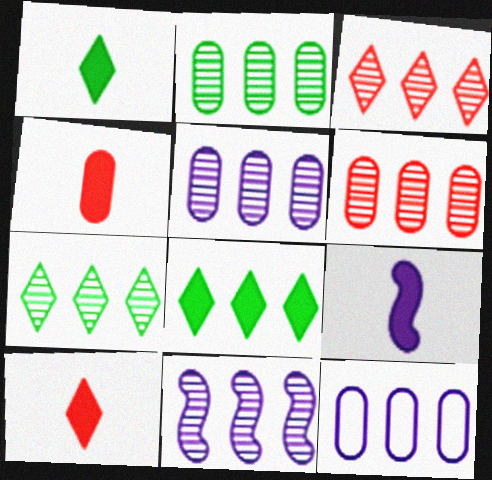[[1, 4, 9], 
[2, 3, 11], 
[2, 5, 6], 
[6, 7, 11]]